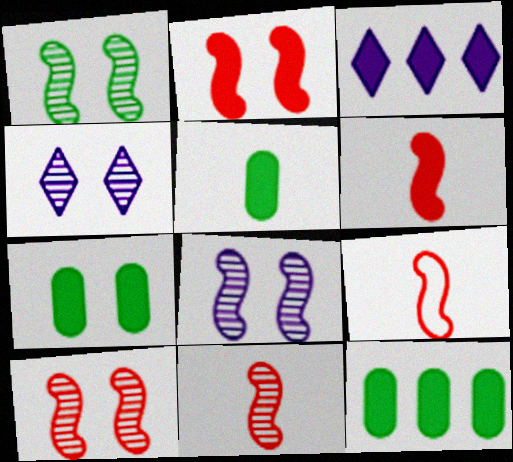[[1, 8, 10], 
[2, 3, 5], 
[3, 6, 7], 
[4, 9, 12], 
[5, 7, 12], 
[6, 9, 11]]